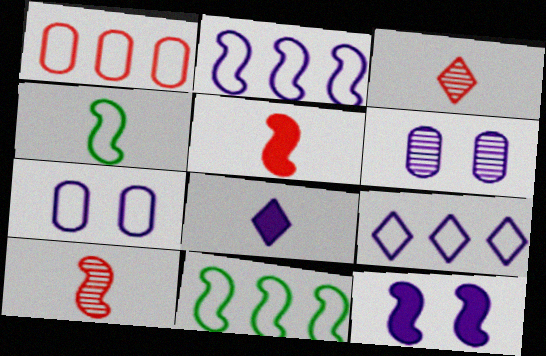[[1, 9, 11], 
[2, 6, 8], 
[10, 11, 12]]